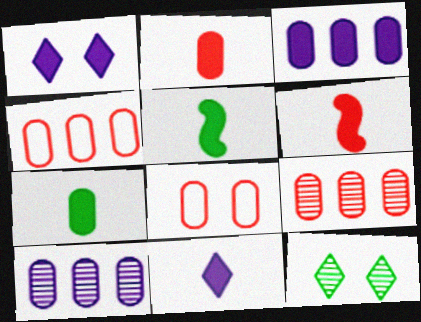[[2, 5, 11], 
[2, 8, 9], 
[6, 7, 11], 
[7, 8, 10]]